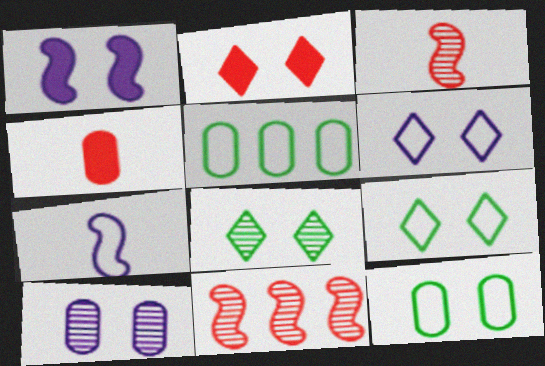[[1, 6, 10], 
[2, 6, 8], 
[4, 5, 10]]